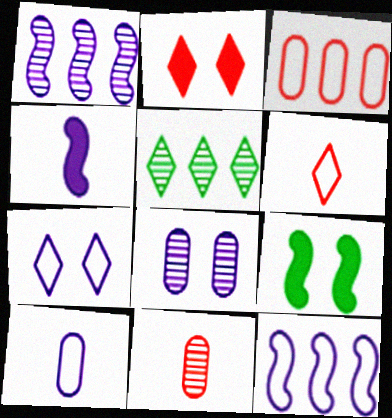[[7, 10, 12]]